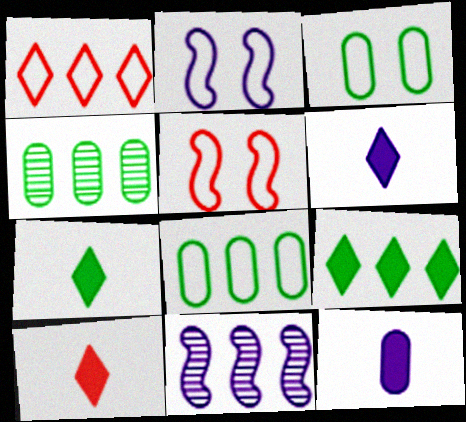[[2, 4, 10], 
[3, 10, 11], 
[4, 5, 6], 
[6, 7, 10]]